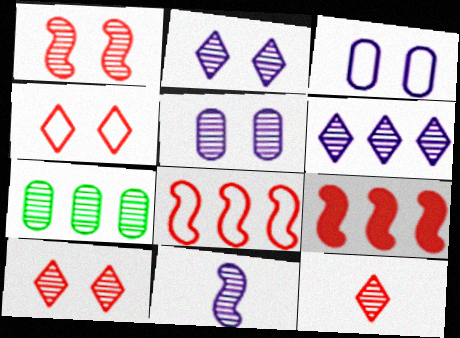[[5, 6, 11], 
[7, 10, 11]]